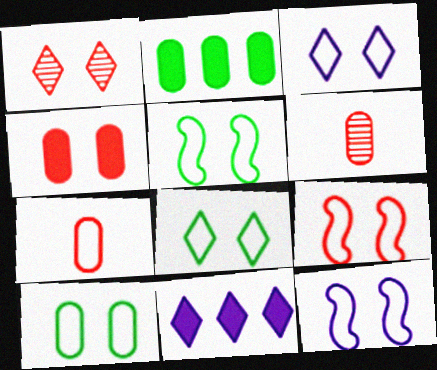[[1, 4, 9], 
[3, 9, 10], 
[5, 6, 11], 
[5, 8, 10], 
[5, 9, 12]]